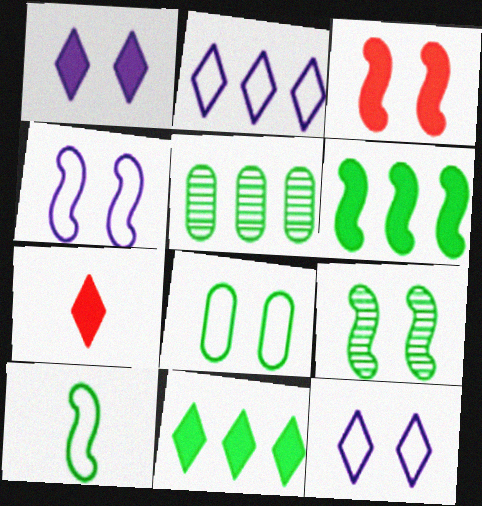[[1, 7, 11], 
[3, 4, 9], 
[4, 5, 7], 
[6, 9, 10]]